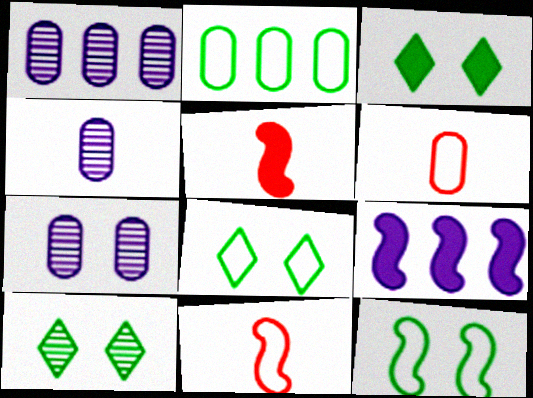[[1, 3, 11], 
[1, 4, 7], 
[1, 5, 8], 
[3, 8, 10], 
[6, 9, 10]]